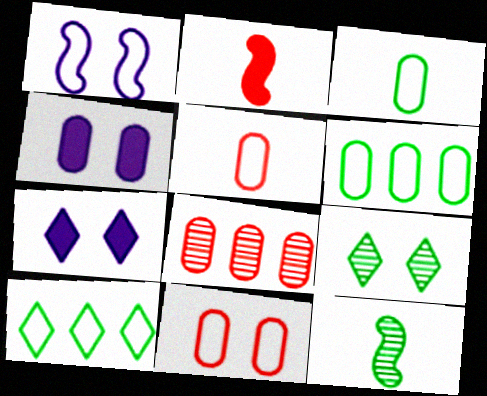[[1, 5, 10], 
[3, 4, 8]]